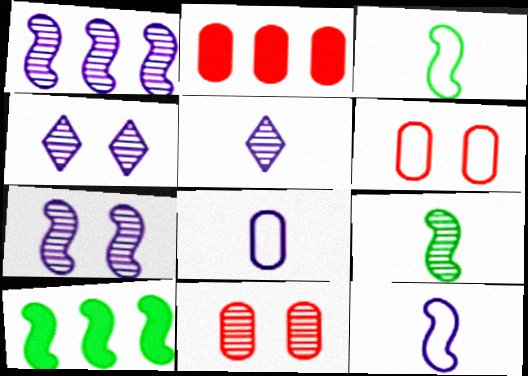[[2, 3, 4], 
[5, 6, 10]]